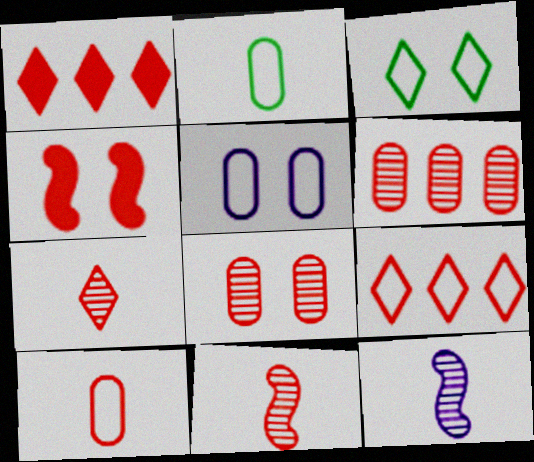[]